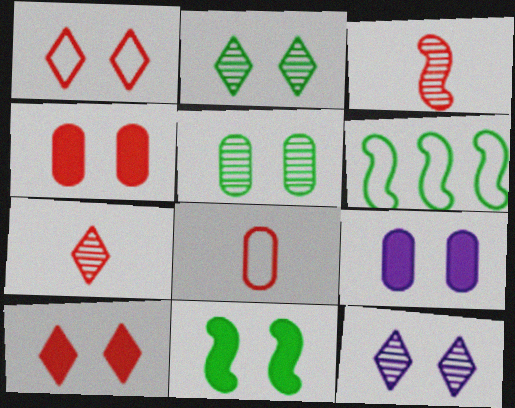[[6, 7, 9], 
[9, 10, 11]]